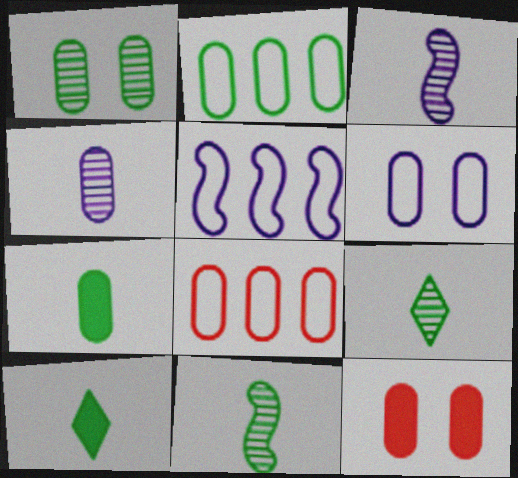[[1, 2, 7], 
[1, 6, 12], 
[2, 4, 12], 
[5, 9, 12]]